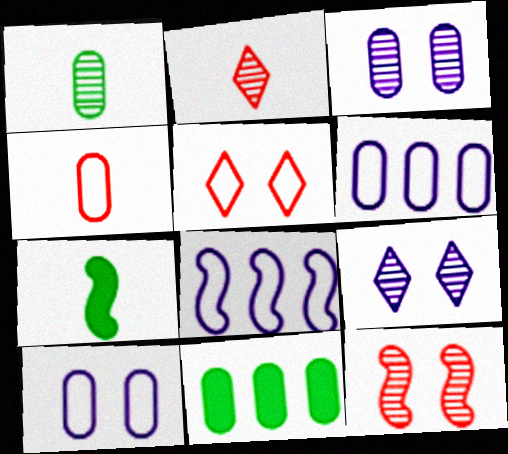[[3, 4, 11], 
[7, 8, 12]]